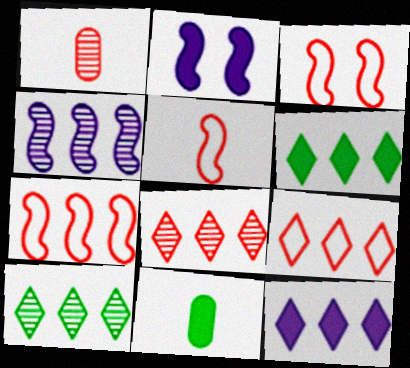[[3, 5, 7], 
[9, 10, 12]]